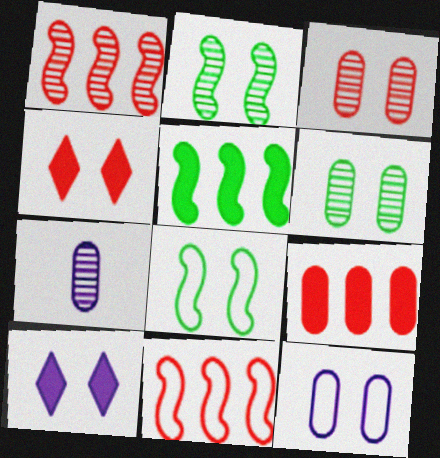[[2, 4, 12], 
[3, 8, 10]]